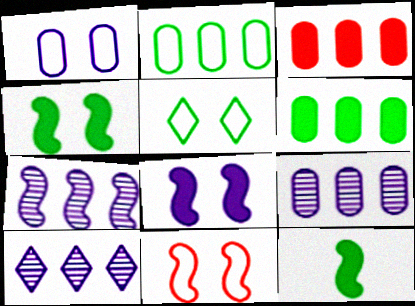[[1, 5, 11], 
[2, 3, 9], 
[7, 9, 10], 
[7, 11, 12]]